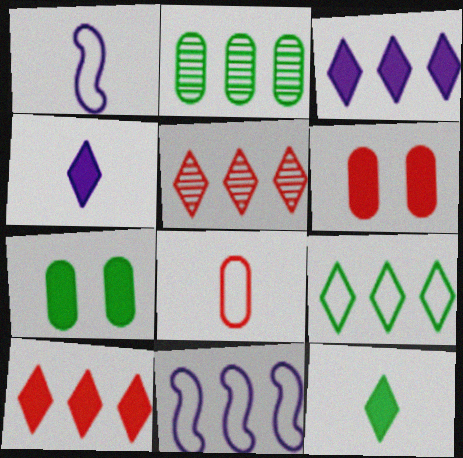[[1, 5, 7], 
[2, 10, 11], 
[3, 5, 9]]